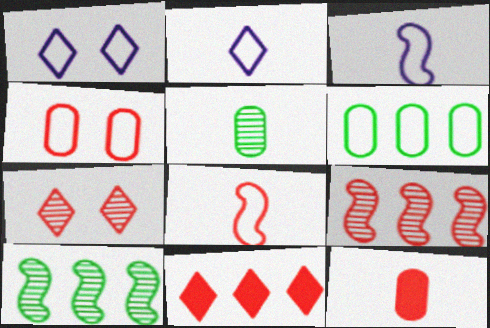[[1, 6, 8], 
[1, 10, 12]]